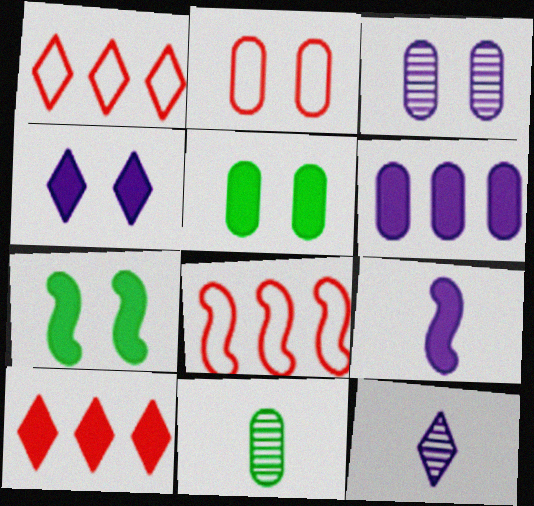[[2, 3, 5], 
[2, 6, 11], 
[4, 6, 9], 
[4, 8, 11], 
[5, 8, 12], 
[5, 9, 10]]